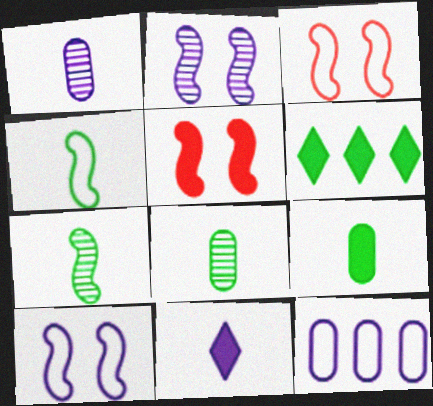[[1, 3, 6], 
[2, 11, 12]]